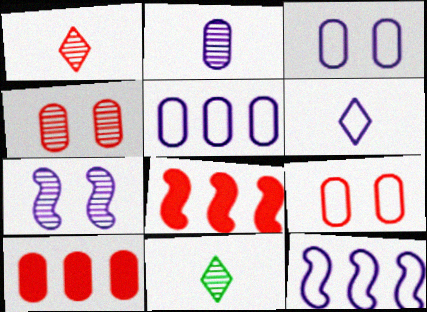[[1, 8, 9], 
[3, 6, 12], 
[3, 8, 11]]